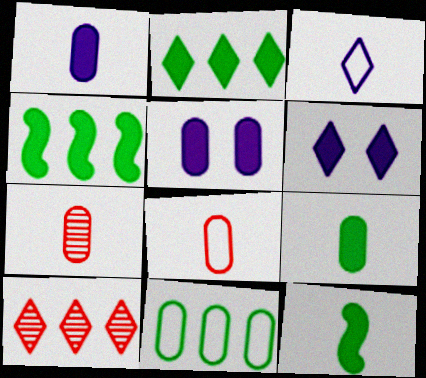[[3, 7, 12], 
[5, 7, 11]]